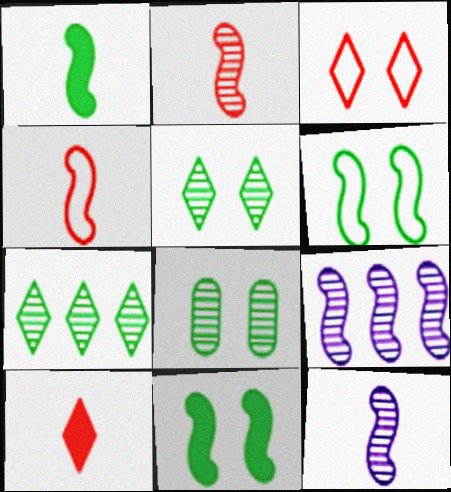[[1, 4, 12], 
[4, 9, 11]]